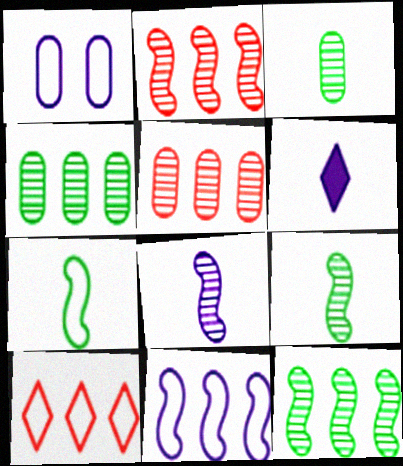[[1, 7, 10]]